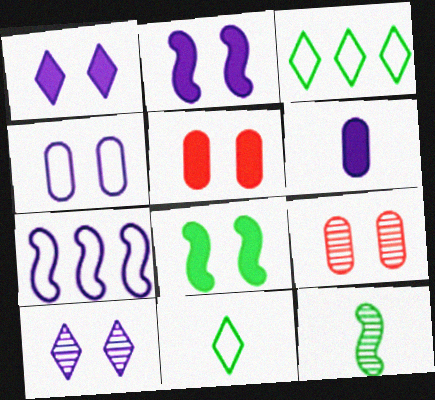[[1, 5, 8], 
[2, 4, 10], 
[6, 7, 10]]